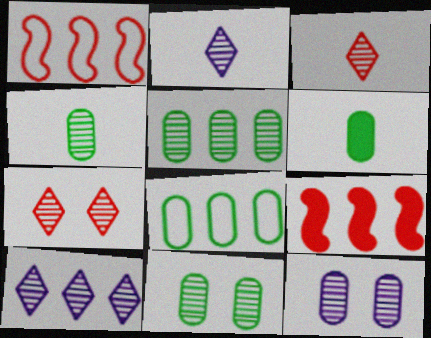[[4, 5, 11], 
[6, 8, 11], 
[8, 9, 10]]